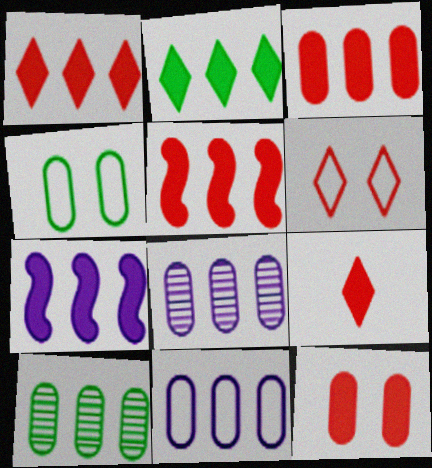[[1, 3, 5], 
[2, 3, 7], 
[3, 10, 11], 
[5, 9, 12]]